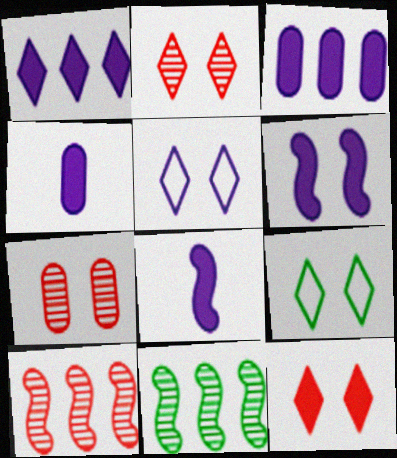[[1, 4, 6], 
[4, 9, 10], 
[6, 7, 9]]